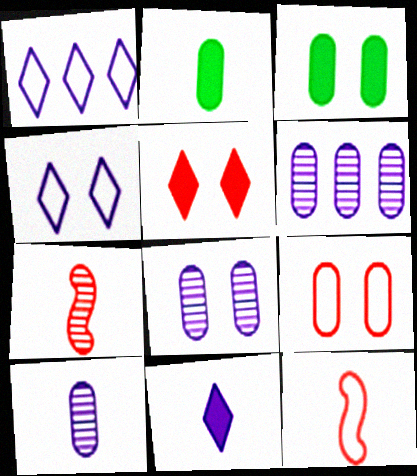[[1, 3, 7], 
[2, 6, 9], 
[3, 8, 9], 
[6, 8, 10]]